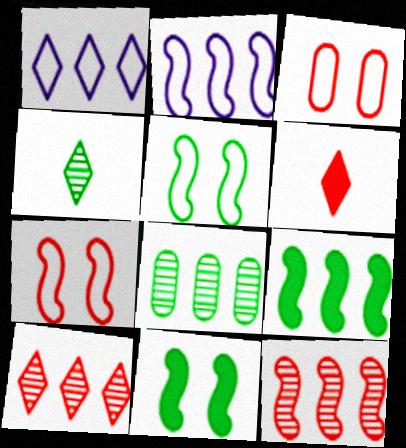[[2, 9, 12], 
[3, 6, 12]]